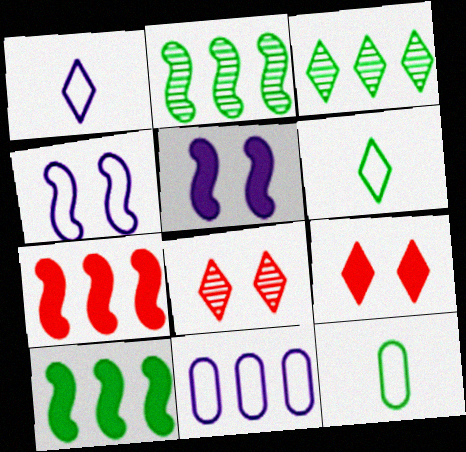[[1, 3, 9], 
[1, 4, 11], 
[3, 7, 11]]